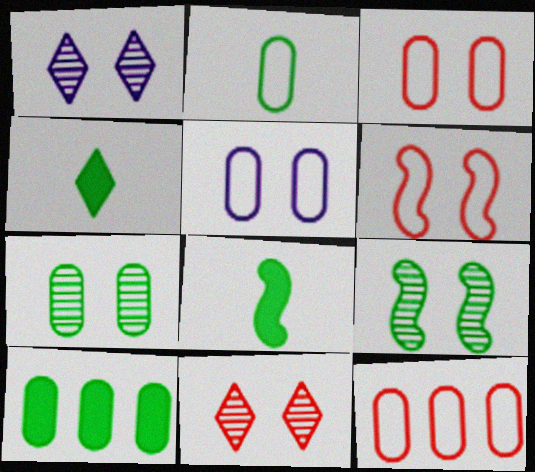[[1, 8, 12], 
[2, 5, 12], 
[2, 7, 10]]